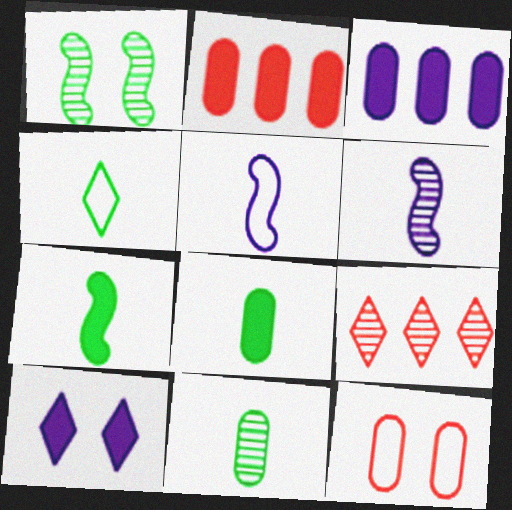[[1, 10, 12], 
[2, 7, 10], 
[3, 11, 12], 
[4, 7, 11], 
[4, 9, 10]]